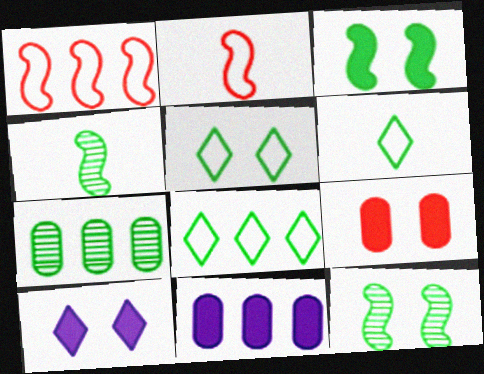[[2, 7, 10], 
[3, 6, 7], 
[3, 9, 10], 
[5, 6, 8]]